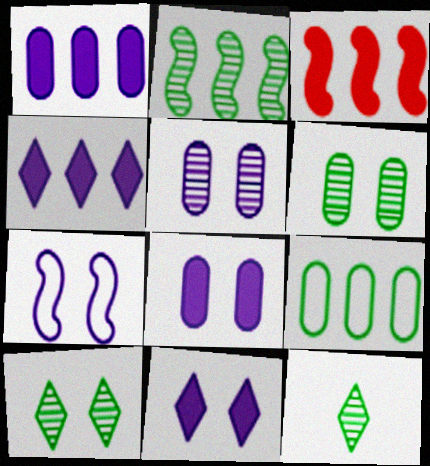[[2, 6, 12], 
[5, 7, 11]]